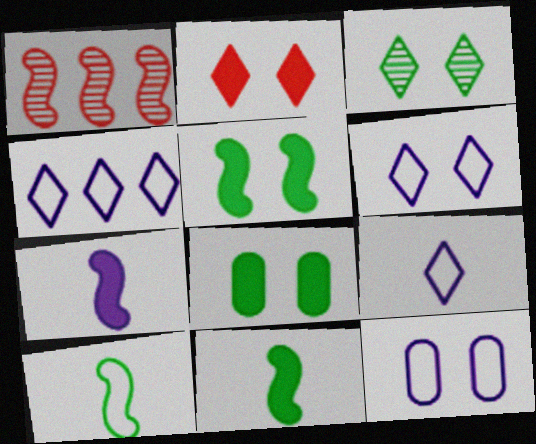[[1, 8, 9], 
[2, 3, 6], 
[4, 6, 9]]